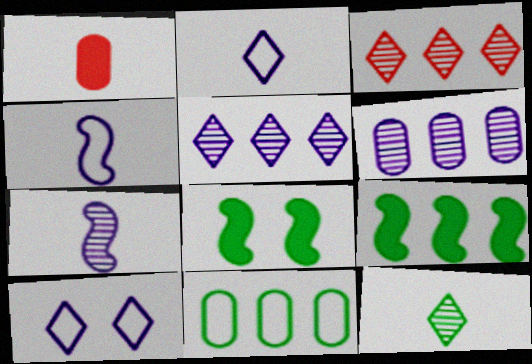[[1, 4, 12], 
[8, 11, 12]]